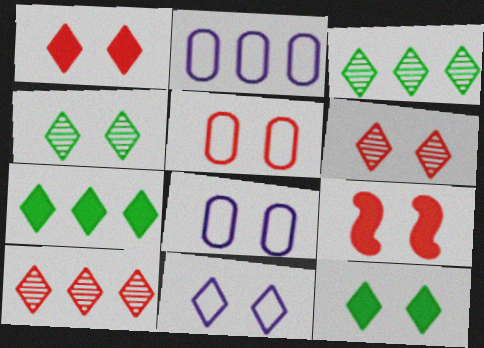[[1, 4, 11], 
[4, 8, 9], 
[5, 6, 9], 
[6, 11, 12]]